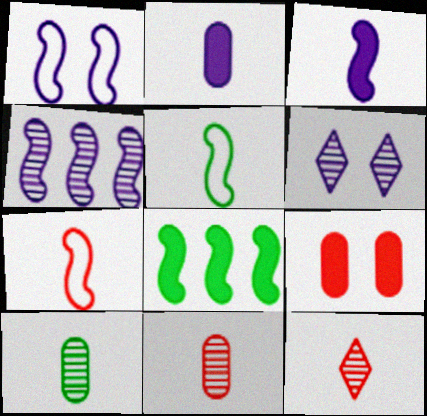[[1, 3, 4], 
[2, 5, 12]]